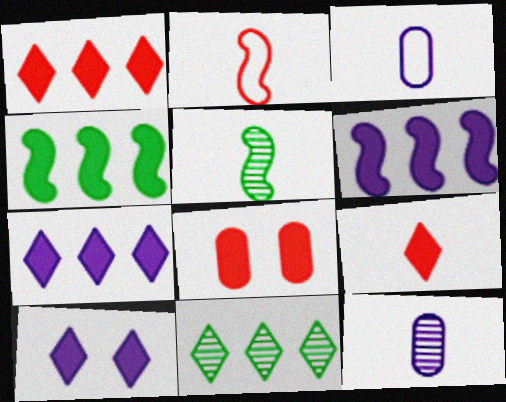[[3, 5, 9]]